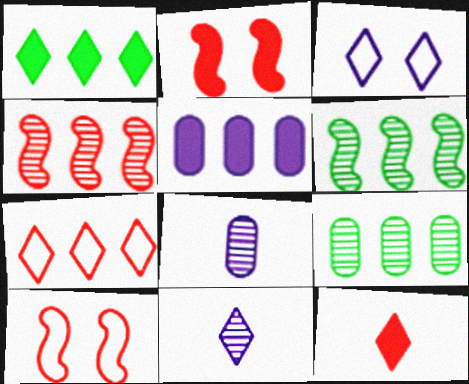[[1, 8, 10], 
[5, 6, 7]]